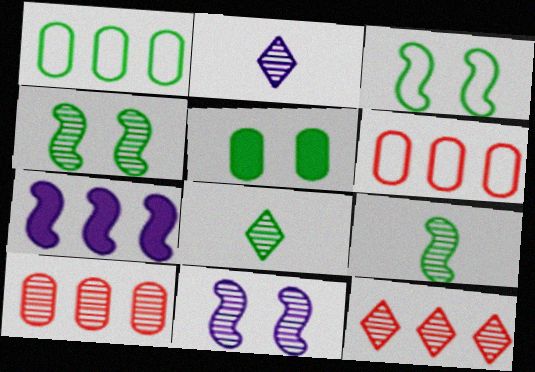[[1, 7, 12], 
[2, 4, 10], 
[8, 10, 11]]